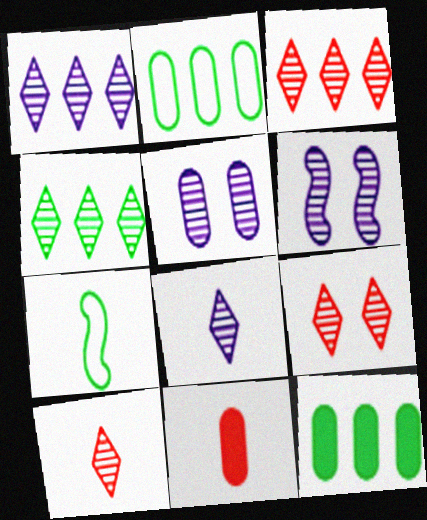[[1, 3, 4], 
[2, 5, 11], 
[3, 9, 10], 
[4, 8, 9], 
[7, 8, 11]]